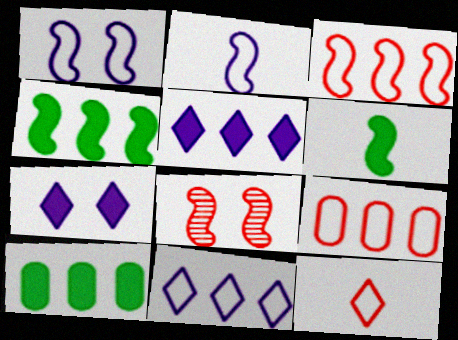[[2, 4, 8]]